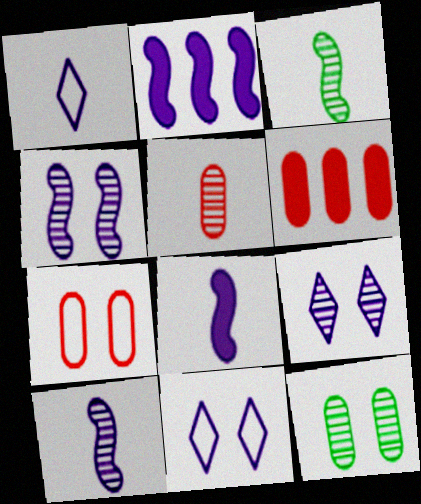[[3, 6, 11], 
[5, 6, 7]]